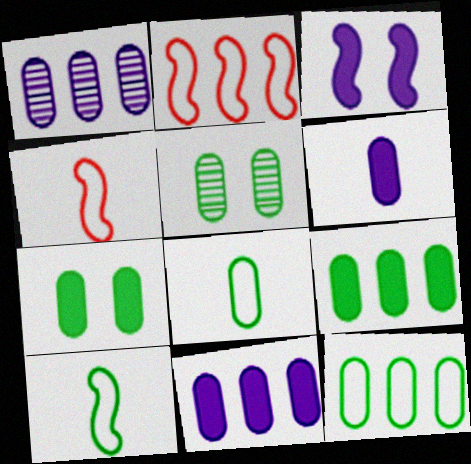[[5, 8, 9]]